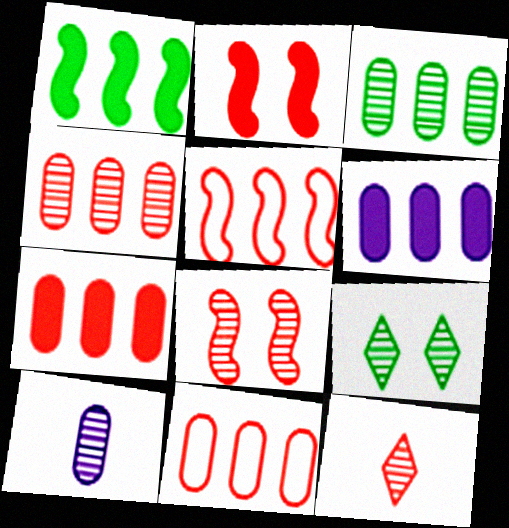[[2, 11, 12], 
[3, 6, 11], 
[4, 7, 11], 
[4, 8, 12]]